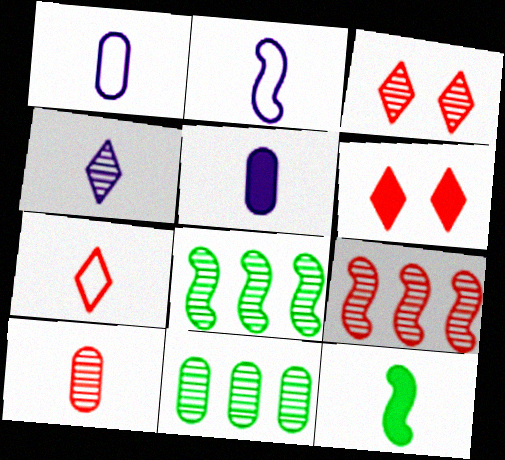[[1, 6, 8], 
[2, 4, 5], 
[2, 6, 11], 
[3, 9, 10]]